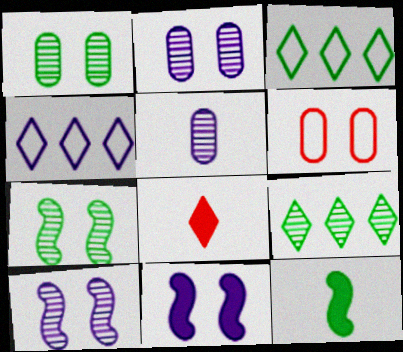[[1, 3, 12], 
[4, 5, 11]]